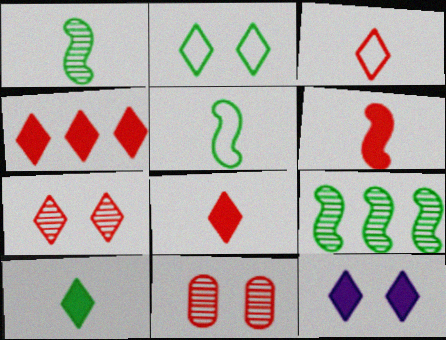[[2, 7, 12], 
[3, 4, 7], 
[4, 10, 12]]